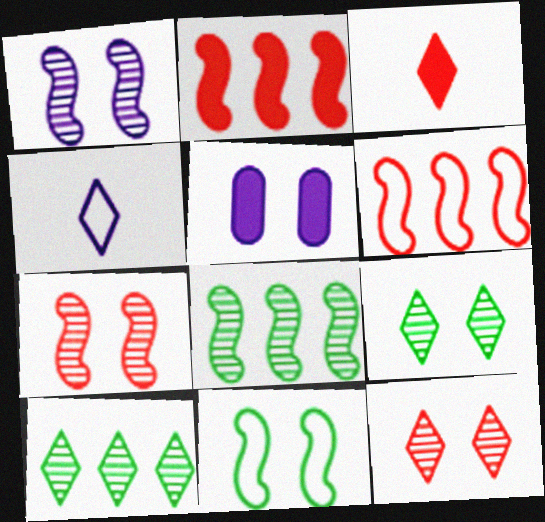[[5, 11, 12]]